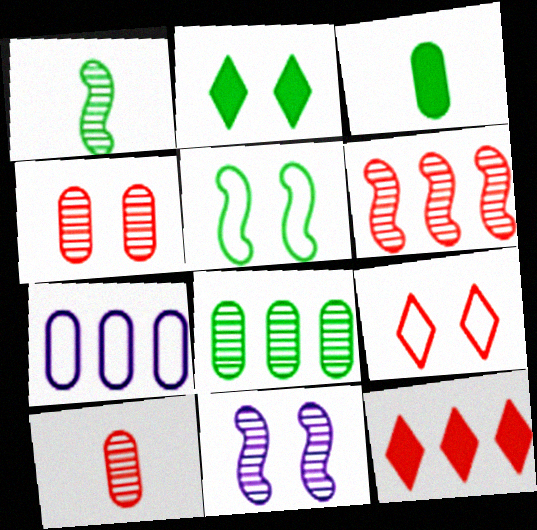[[1, 6, 11], 
[3, 4, 7]]